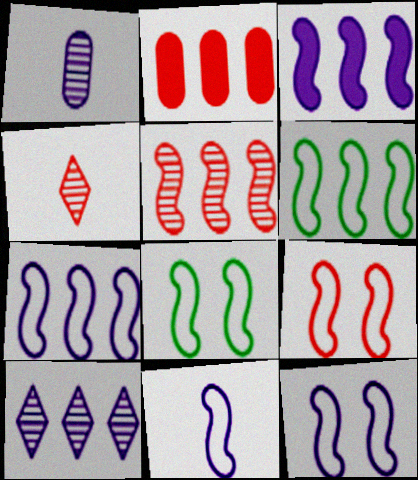[[2, 4, 9], 
[2, 6, 10], 
[3, 5, 6], 
[6, 9, 11], 
[7, 11, 12], 
[8, 9, 12]]